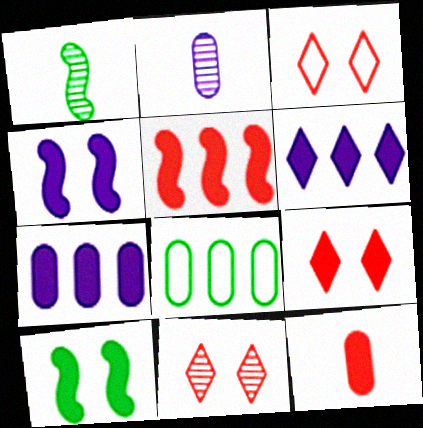[[1, 3, 7], 
[3, 9, 11], 
[5, 9, 12], 
[6, 10, 12]]